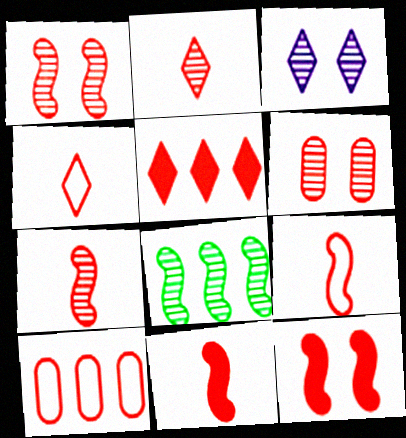[[2, 10, 12], 
[5, 6, 9], 
[7, 9, 11]]